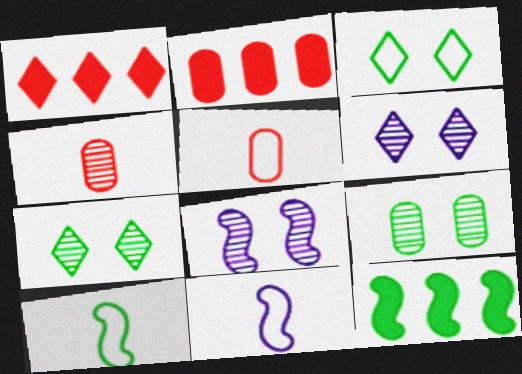[[1, 9, 11], 
[2, 6, 10], 
[2, 7, 11], 
[5, 6, 12]]